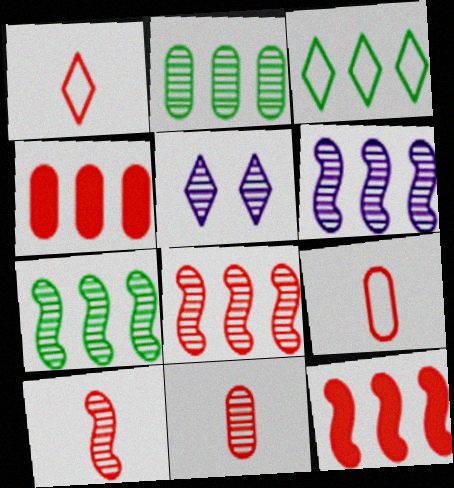[[2, 5, 10], 
[3, 4, 6], 
[5, 7, 11], 
[6, 7, 8]]